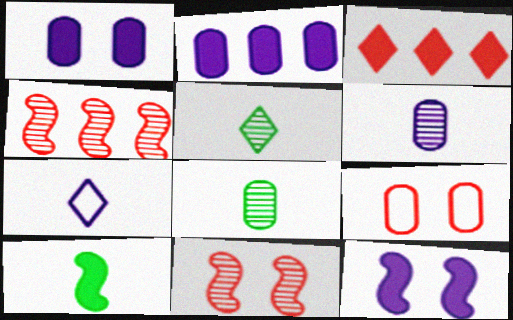[[1, 3, 10], 
[2, 8, 9]]